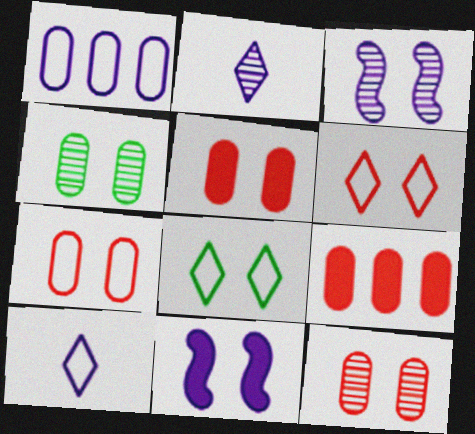[[1, 2, 11], 
[3, 5, 8], 
[4, 6, 11], 
[5, 7, 12], 
[8, 11, 12]]